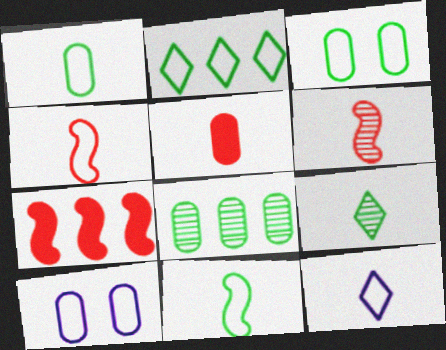[[1, 4, 12], 
[2, 3, 11], 
[2, 4, 10], 
[5, 8, 10], 
[7, 9, 10]]